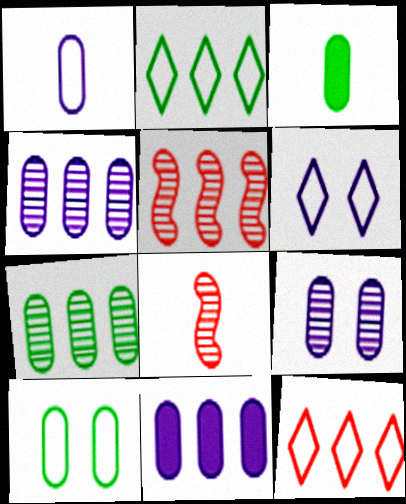[[1, 9, 11], 
[2, 5, 11], 
[3, 5, 6], 
[3, 7, 10]]